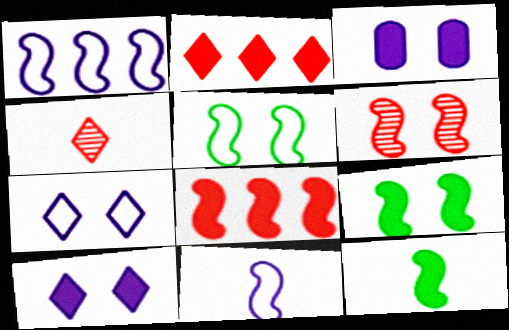[[1, 6, 12], 
[2, 3, 12]]